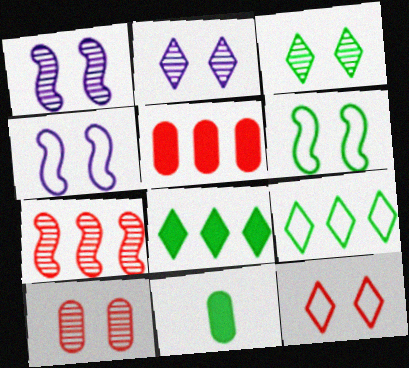[[1, 3, 10]]